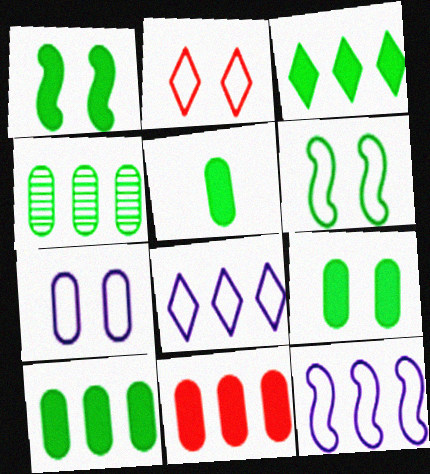[[1, 3, 5], 
[2, 6, 7], 
[5, 9, 10]]